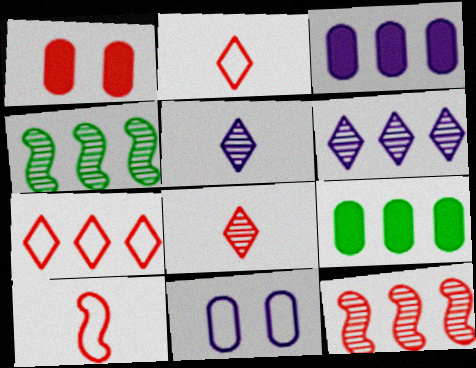[[1, 2, 12], 
[3, 4, 7]]